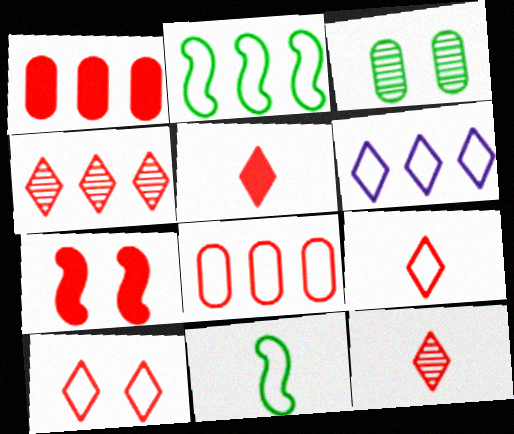[[1, 5, 7], 
[2, 6, 8], 
[4, 5, 10], 
[5, 9, 12], 
[7, 8, 12]]